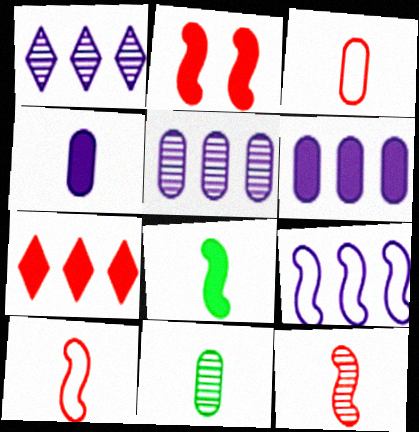[[1, 6, 9], 
[3, 4, 11]]